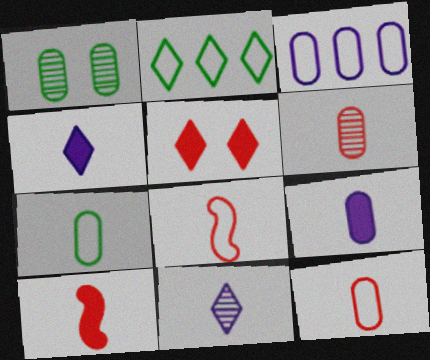[[2, 5, 11], 
[6, 7, 9], 
[7, 10, 11]]